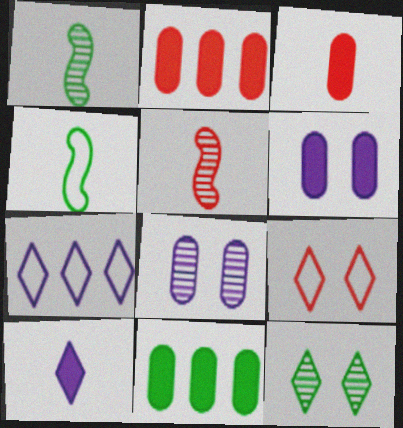[[2, 5, 9], 
[3, 6, 11], 
[4, 11, 12]]